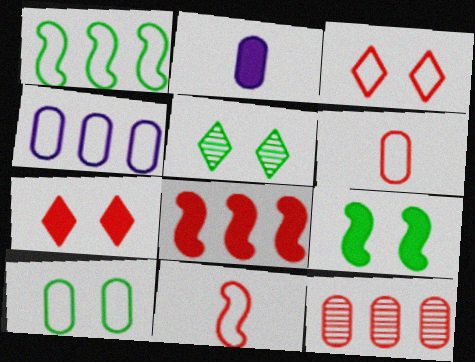[[2, 10, 12], 
[4, 6, 10], 
[5, 9, 10], 
[7, 11, 12]]